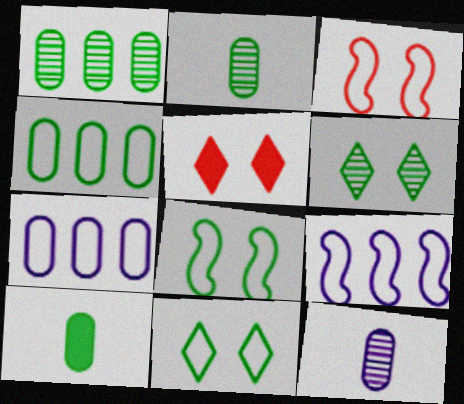[[2, 5, 9]]